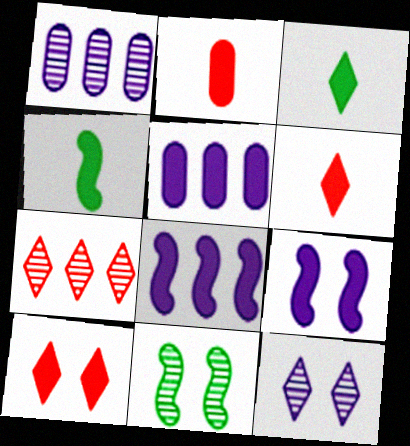[[4, 5, 10]]